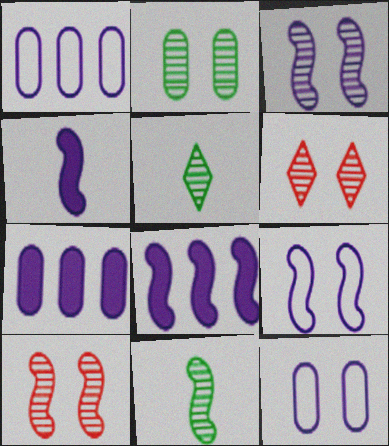[[2, 3, 6]]